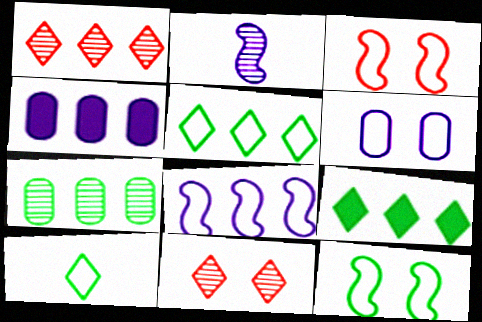[[2, 7, 11]]